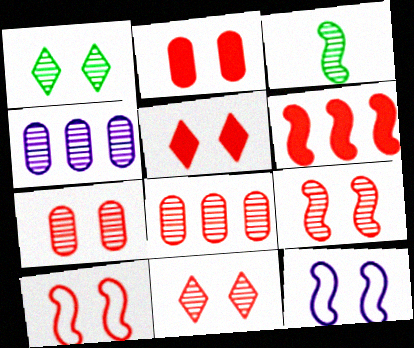[[1, 2, 12], 
[2, 10, 11], 
[3, 4, 11], 
[3, 6, 12], 
[5, 7, 10], 
[7, 9, 11]]